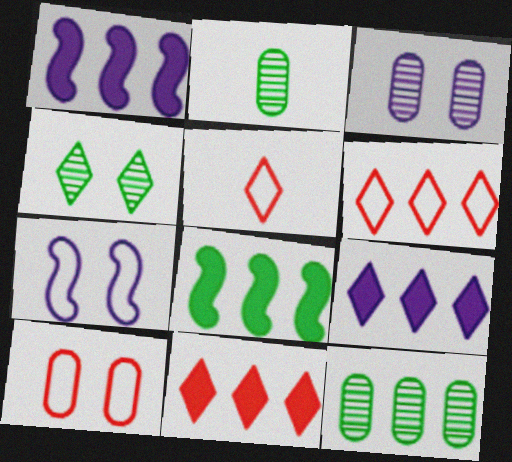[[1, 6, 12], 
[2, 7, 11], 
[3, 5, 8], 
[4, 5, 9]]